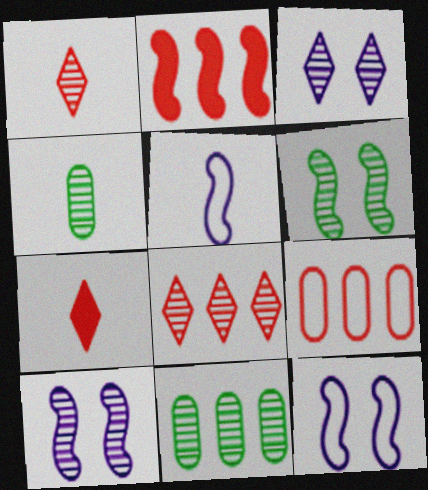[[1, 10, 11], 
[2, 5, 6], 
[2, 8, 9], 
[4, 5, 7], 
[4, 8, 10], 
[7, 11, 12]]